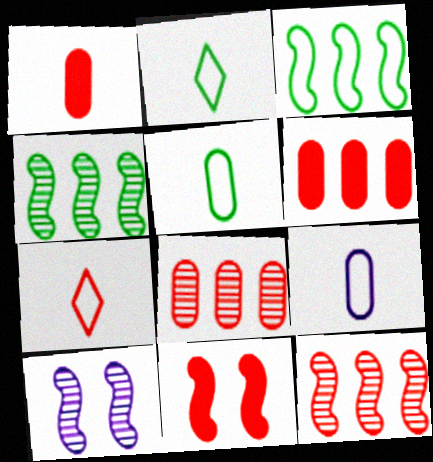[[2, 6, 10], 
[7, 8, 11]]